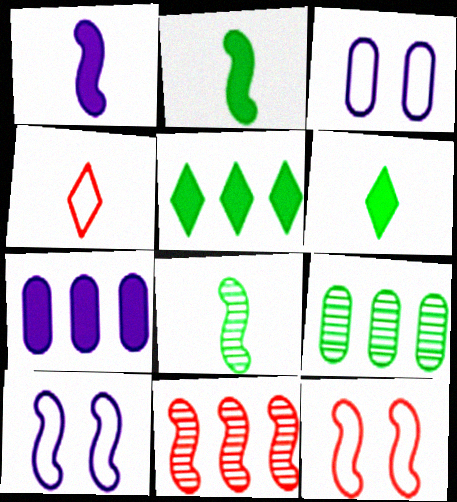[[2, 10, 11], 
[3, 6, 11]]